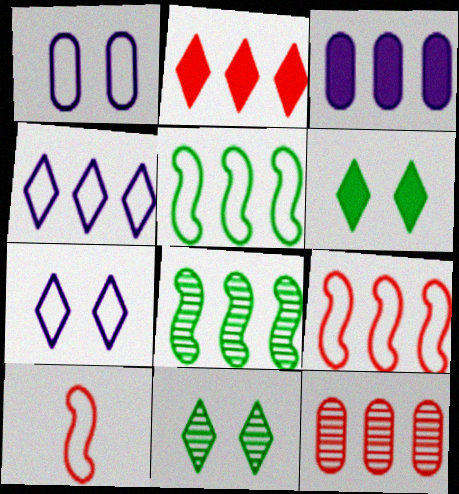[[2, 9, 12], 
[3, 10, 11]]